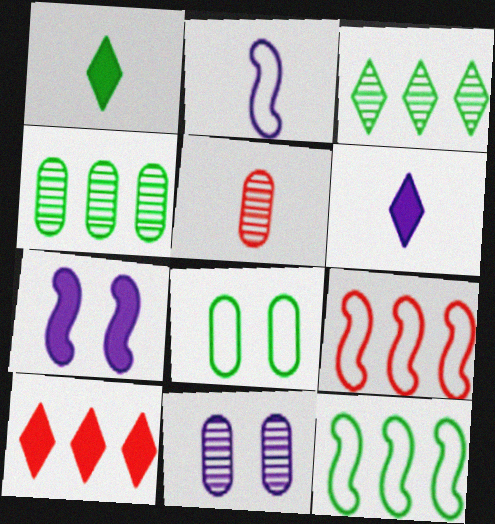[[1, 2, 5], 
[1, 9, 11], 
[4, 5, 11]]